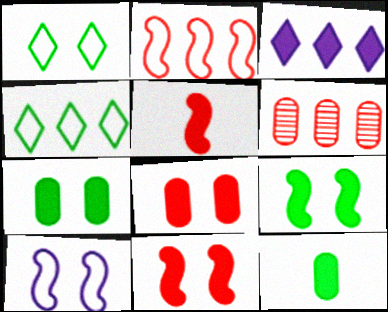[[3, 5, 7], 
[3, 11, 12]]